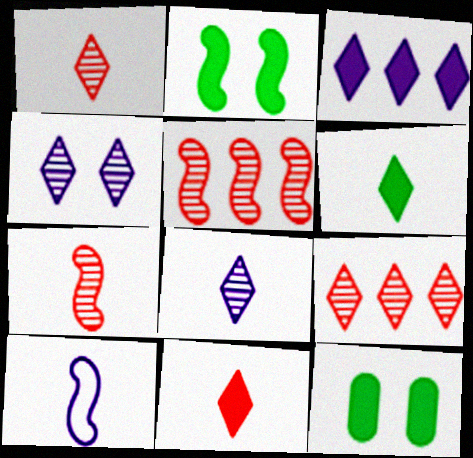[[2, 5, 10], 
[9, 10, 12]]